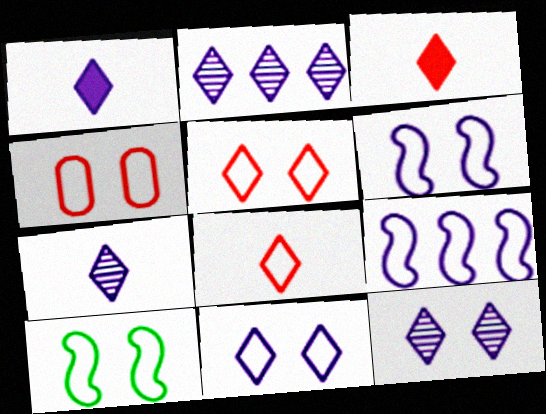[[1, 2, 11], 
[2, 7, 12], 
[4, 10, 11]]